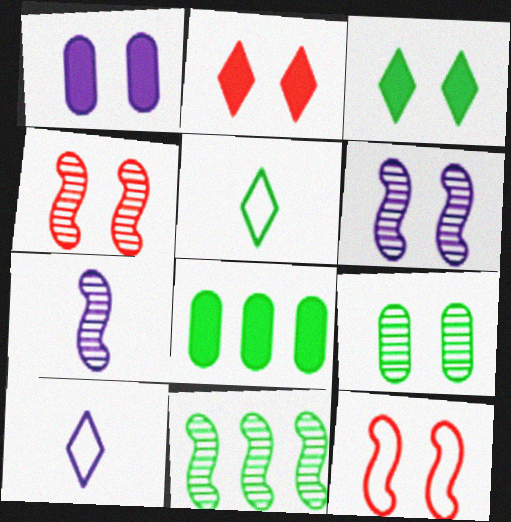[[4, 7, 11], 
[4, 8, 10]]